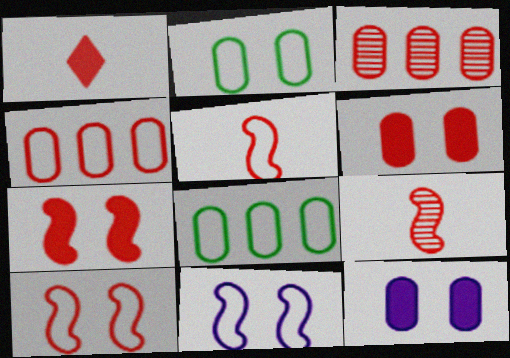[[1, 3, 10]]